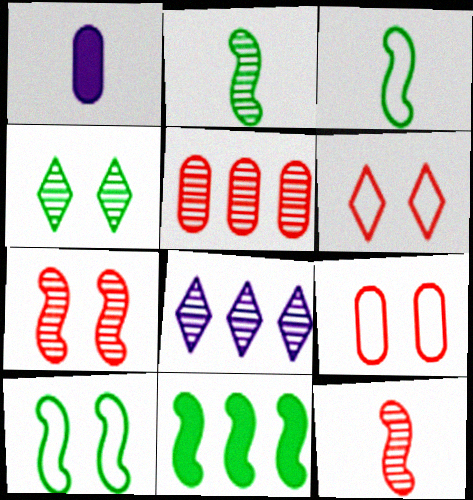[[2, 10, 11]]